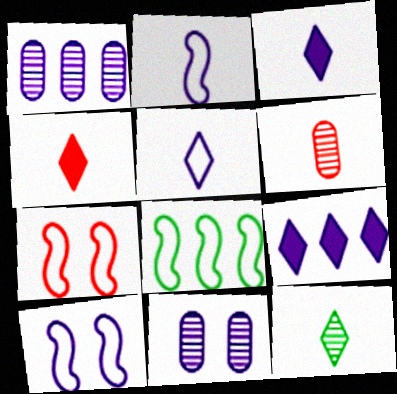[[1, 3, 10], 
[2, 7, 8], 
[2, 9, 11], 
[4, 5, 12], 
[4, 8, 11]]